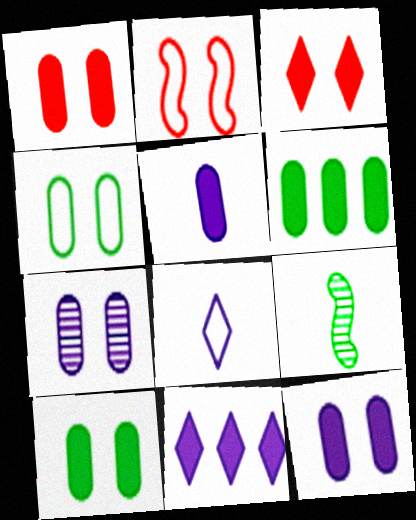[[1, 4, 7], 
[1, 5, 6], 
[1, 10, 12]]